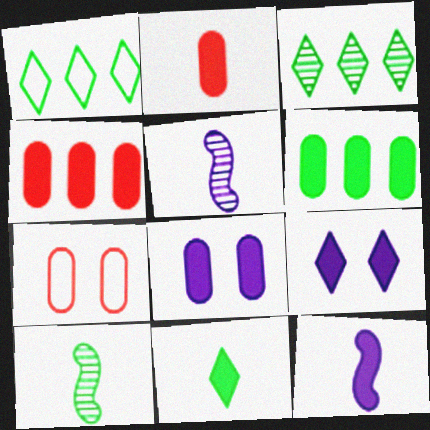[[2, 6, 8], 
[2, 11, 12], 
[3, 7, 12]]